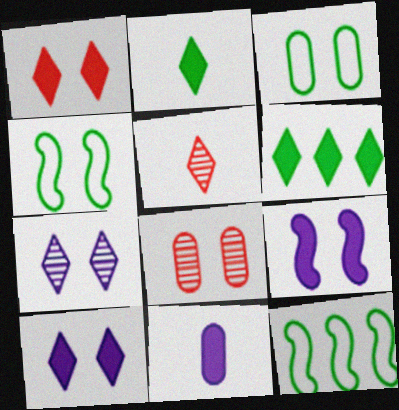[[4, 8, 10]]